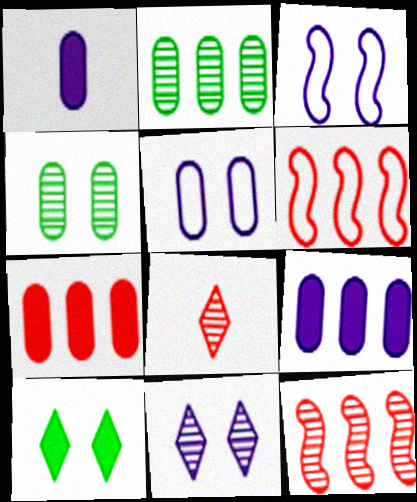[]